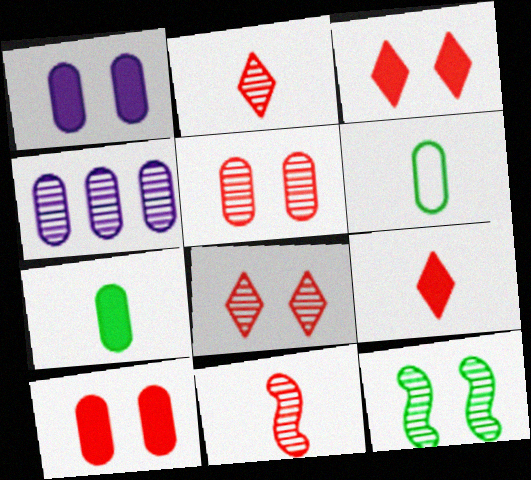[[2, 4, 12], 
[4, 6, 10]]